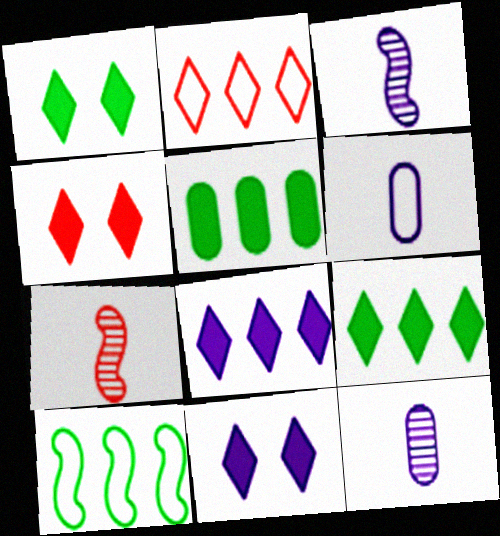[[1, 4, 11], 
[4, 10, 12]]